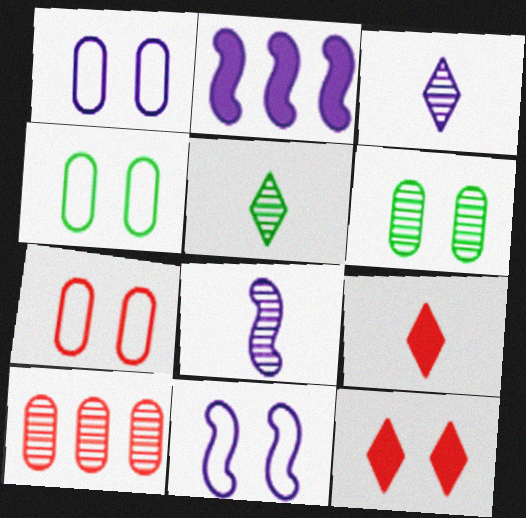[[1, 2, 3], 
[1, 4, 7], 
[2, 5, 7], 
[2, 8, 11], 
[6, 11, 12]]